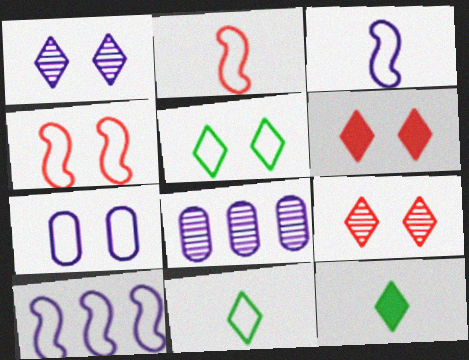[[1, 5, 6], 
[4, 5, 7], 
[4, 8, 12]]